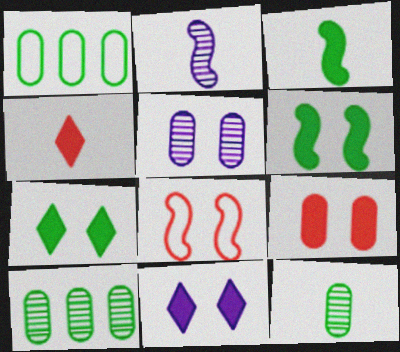[[5, 7, 8], 
[6, 9, 11]]